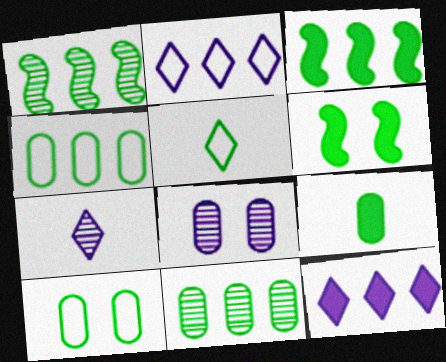[[5, 6, 11], 
[9, 10, 11]]